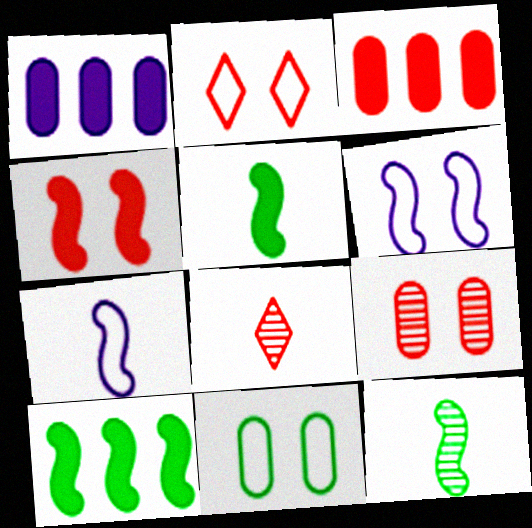[[1, 2, 12], 
[2, 4, 9], 
[2, 6, 11]]